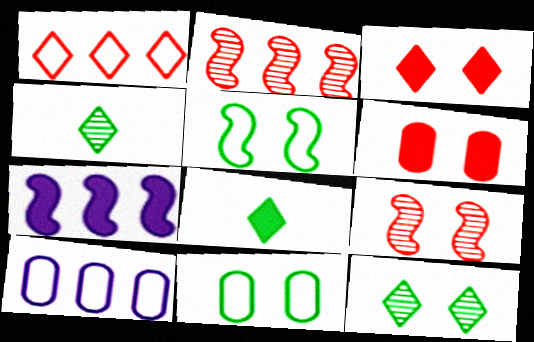[[6, 7, 8], 
[8, 9, 10]]